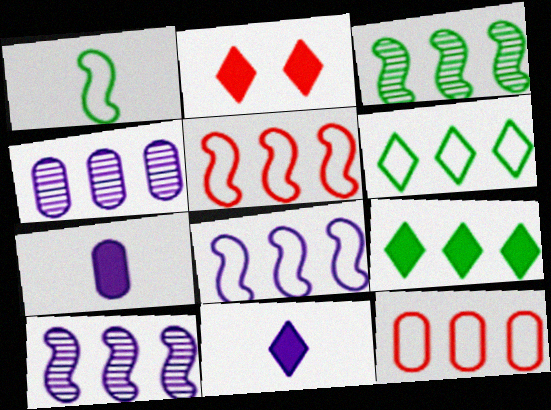[[1, 2, 4], 
[2, 9, 11], 
[4, 5, 9], 
[6, 8, 12], 
[9, 10, 12]]